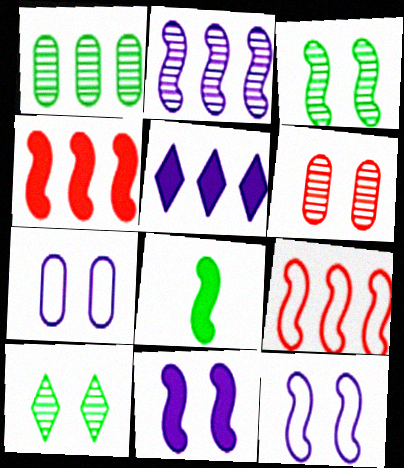[[1, 5, 9], 
[4, 8, 11]]